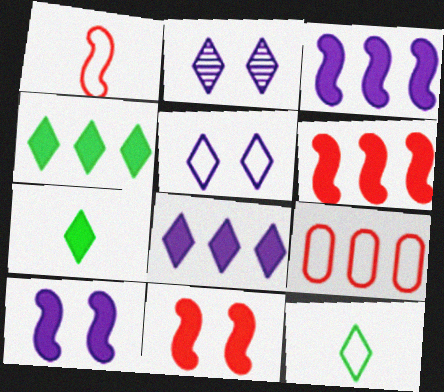[]